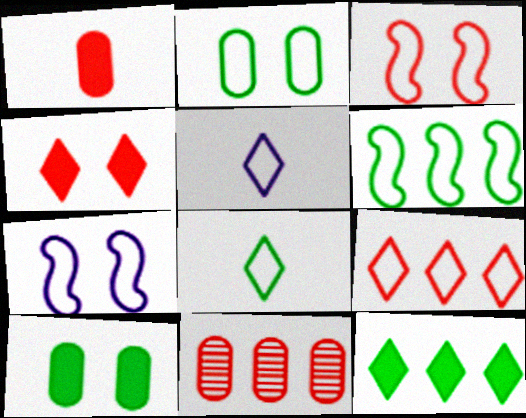[[2, 6, 8]]